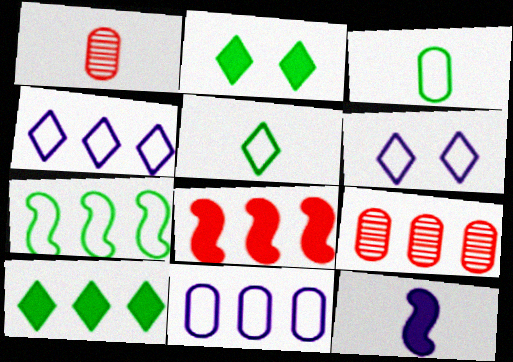[[1, 5, 12]]